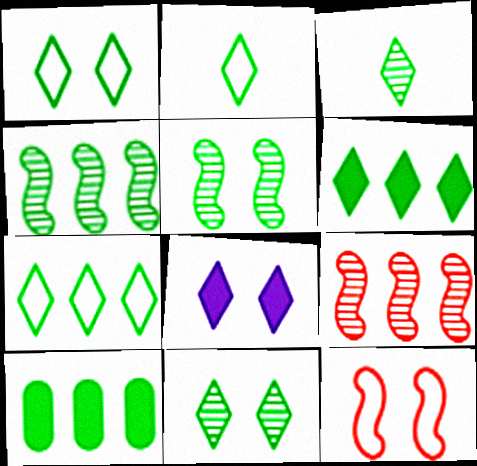[[1, 2, 7], 
[1, 3, 6], 
[2, 5, 10], 
[2, 6, 11], 
[4, 7, 10]]